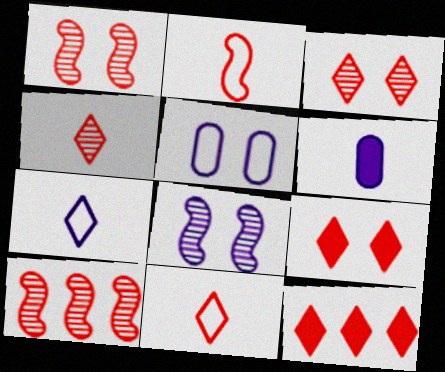[[3, 11, 12]]